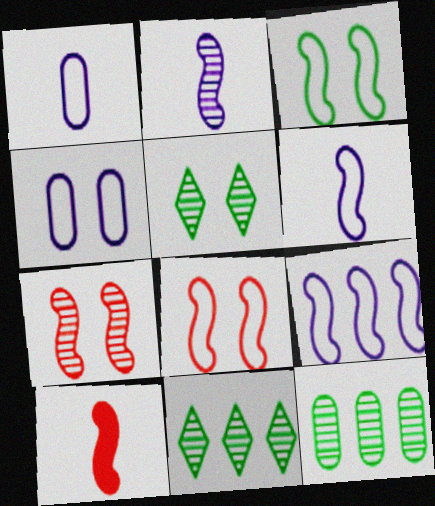[[4, 10, 11]]